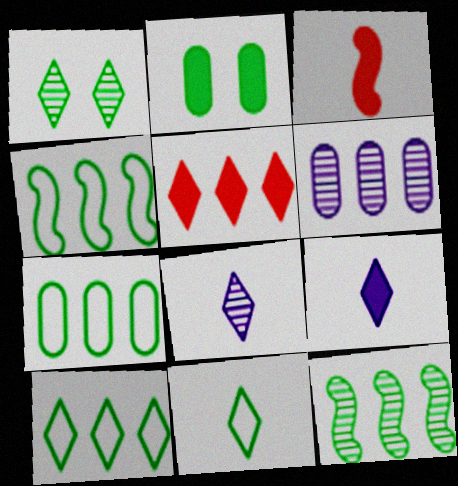[[2, 11, 12], 
[4, 5, 6], 
[4, 7, 10]]